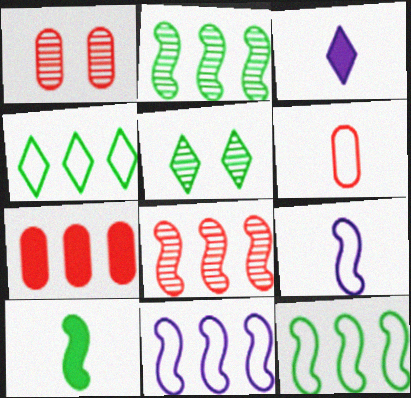[[1, 3, 12], 
[1, 6, 7], 
[5, 7, 9]]